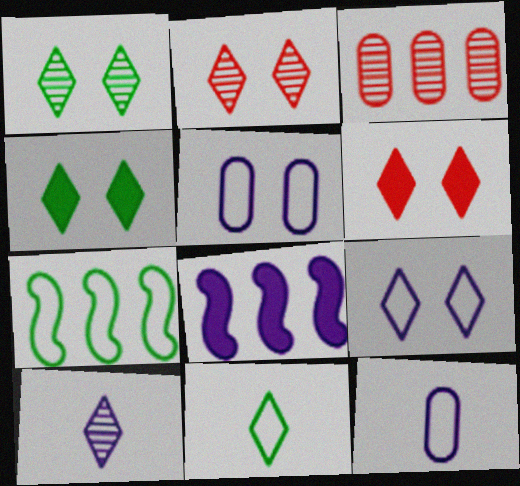[[1, 6, 9], 
[2, 4, 9], 
[5, 8, 10]]